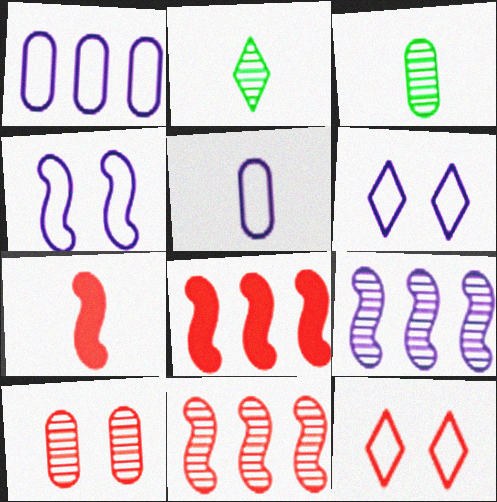[[2, 5, 7], 
[2, 9, 10], 
[3, 6, 8]]